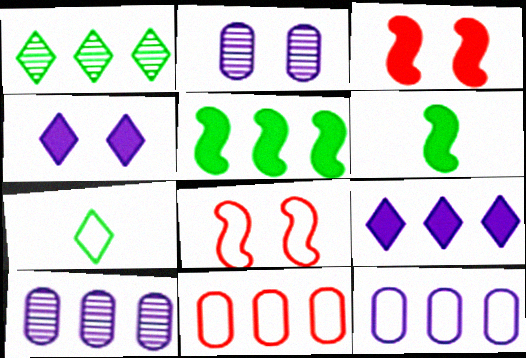[[3, 7, 10], 
[7, 8, 12]]